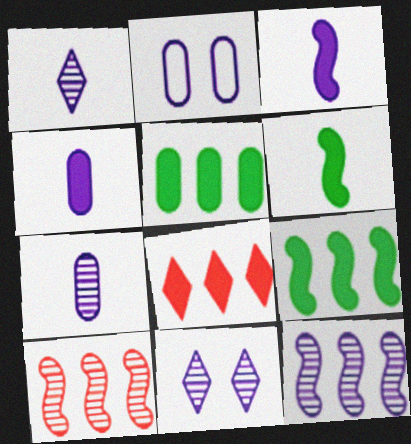[[7, 11, 12]]